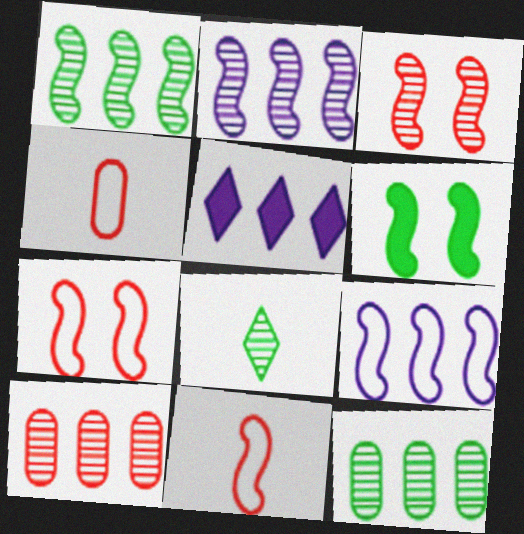[[2, 6, 11]]